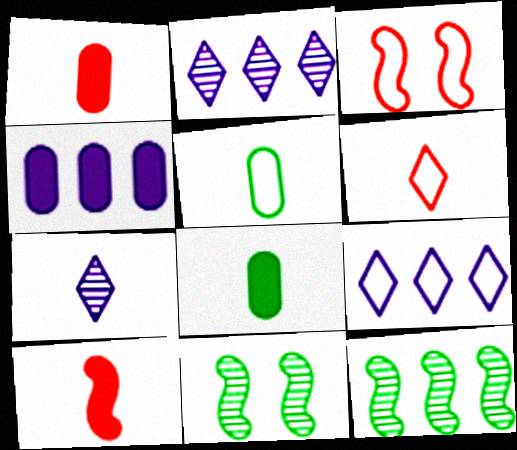[[1, 9, 11], 
[2, 3, 8], 
[3, 5, 9], 
[4, 6, 11], 
[5, 7, 10]]